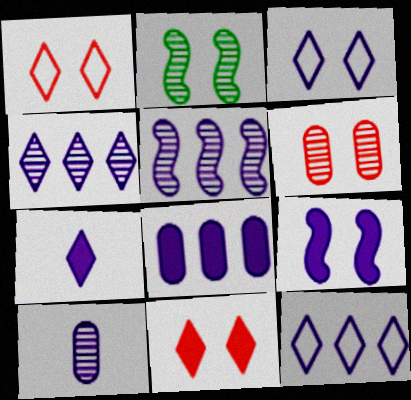[[3, 4, 7], 
[5, 8, 12], 
[7, 8, 9], 
[9, 10, 12]]